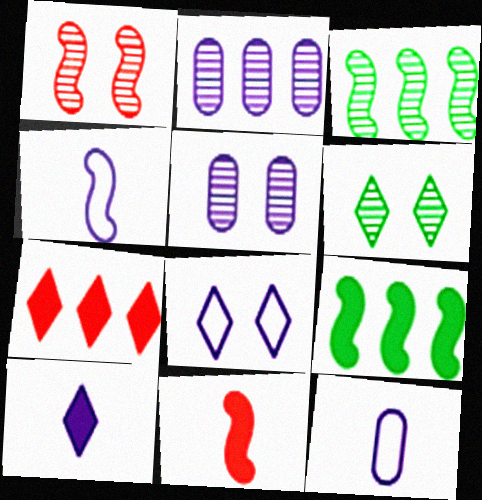[[1, 4, 9], 
[1, 5, 6]]